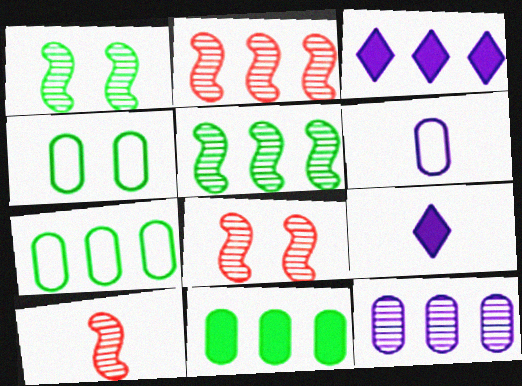[[2, 3, 7], 
[2, 4, 9], 
[2, 8, 10], 
[3, 4, 10], 
[7, 8, 9]]